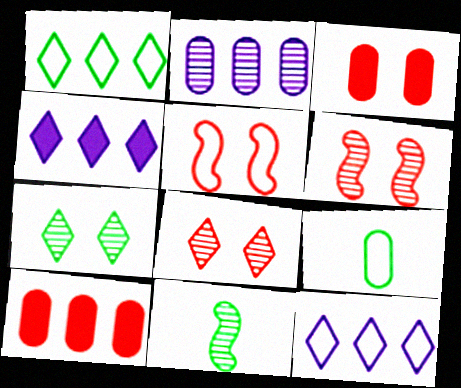[[2, 3, 9], 
[2, 8, 11], 
[3, 5, 8], 
[3, 11, 12], 
[4, 6, 9], 
[5, 9, 12]]